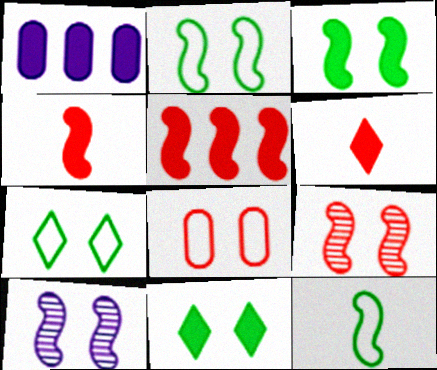[[1, 3, 6], 
[1, 4, 11], 
[5, 10, 12], 
[8, 10, 11]]